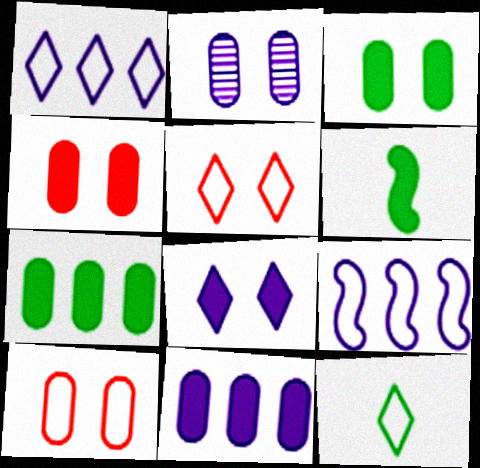[[1, 5, 12], 
[2, 3, 10], 
[9, 10, 12]]